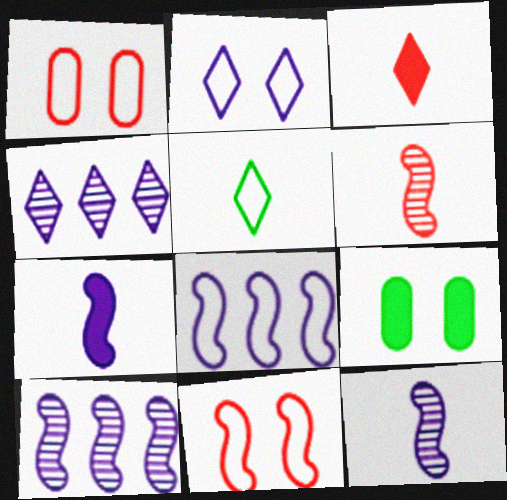[[1, 5, 8]]